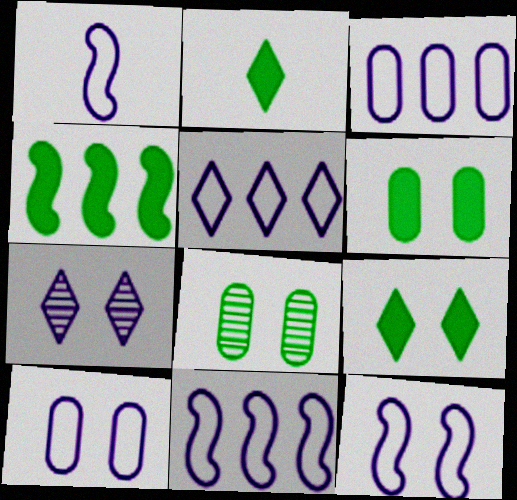[[1, 5, 10], 
[1, 11, 12], 
[2, 4, 6], 
[3, 5, 11]]